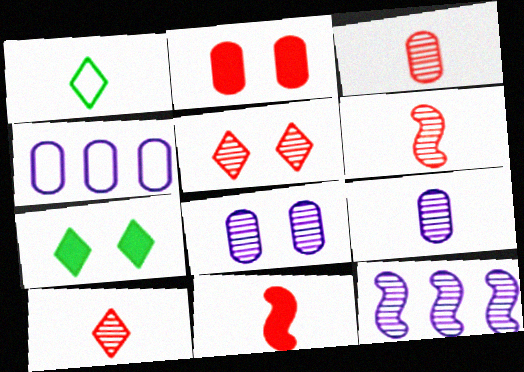[[1, 2, 12], 
[1, 9, 11], 
[3, 6, 10], 
[4, 6, 7]]